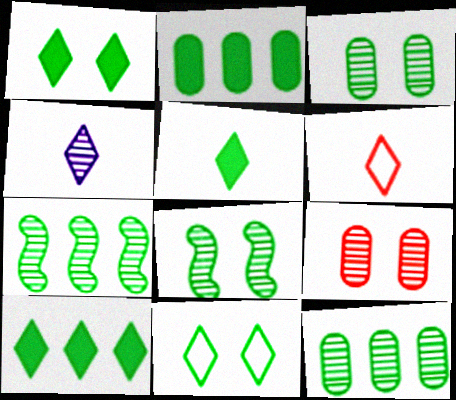[[1, 5, 10], 
[4, 5, 6], 
[4, 7, 9]]